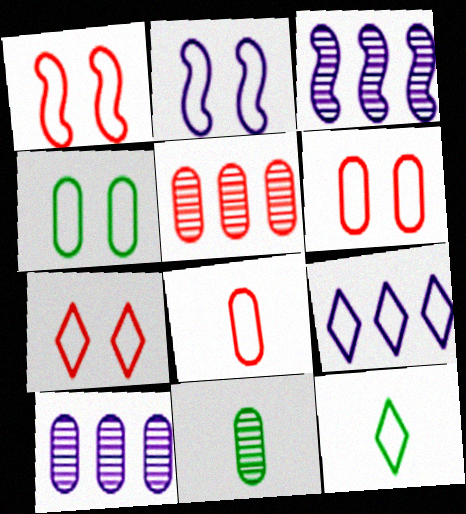[[1, 6, 7], 
[2, 4, 7], 
[7, 9, 12]]